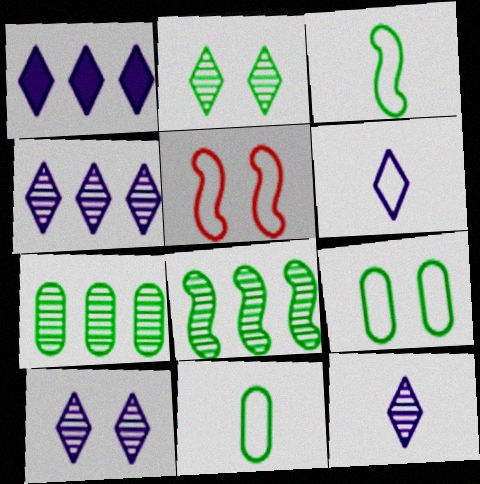[[1, 6, 10], 
[4, 10, 12]]